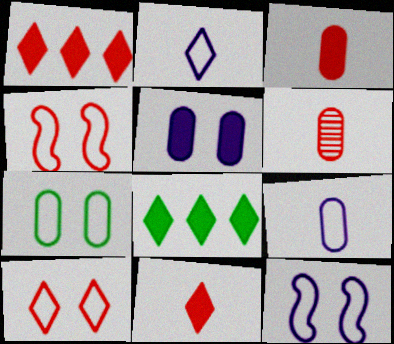[[1, 4, 6], 
[6, 8, 12], 
[7, 10, 12]]